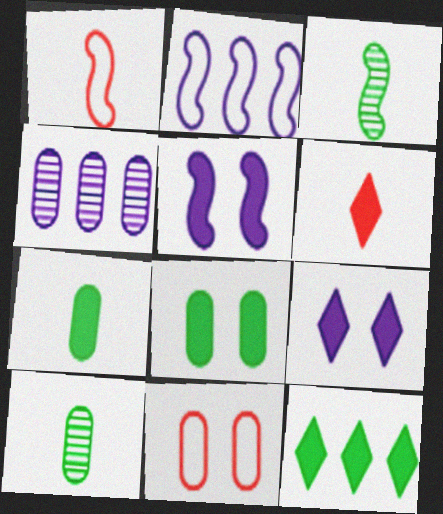[[4, 7, 11], 
[6, 9, 12]]